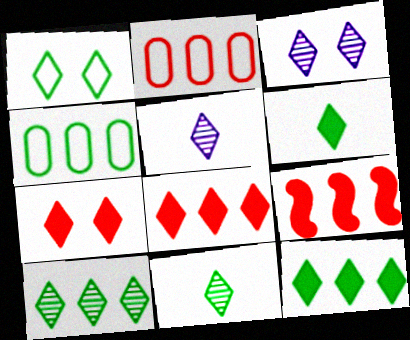[[1, 3, 7], 
[1, 5, 8], 
[1, 6, 10], 
[1, 11, 12]]